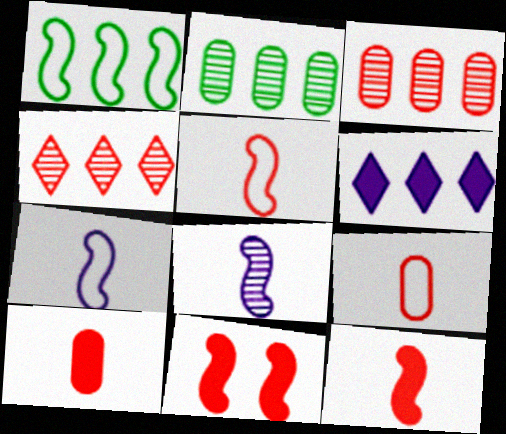[[1, 3, 6], 
[1, 8, 11], 
[4, 9, 11]]